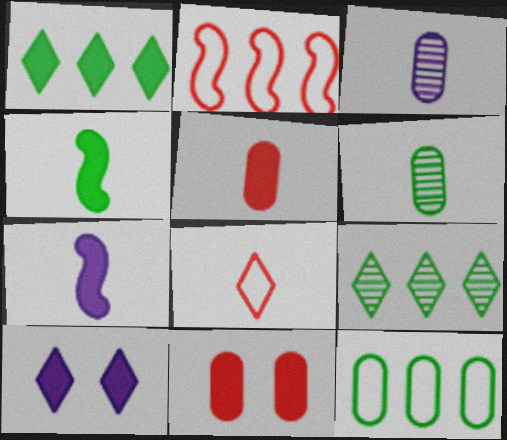[[1, 7, 11], 
[2, 6, 10], 
[3, 4, 8], 
[3, 11, 12], 
[6, 7, 8], 
[8, 9, 10]]